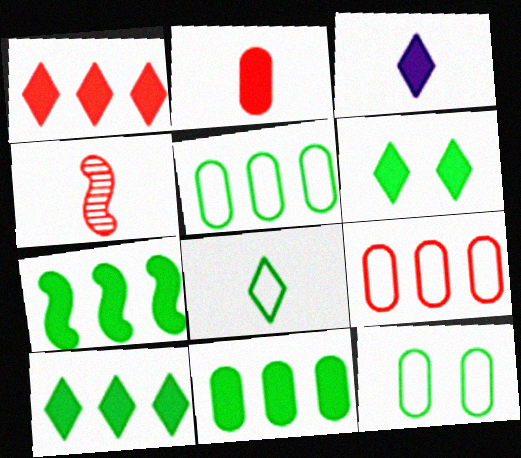[[1, 3, 6], 
[7, 10, 11]]